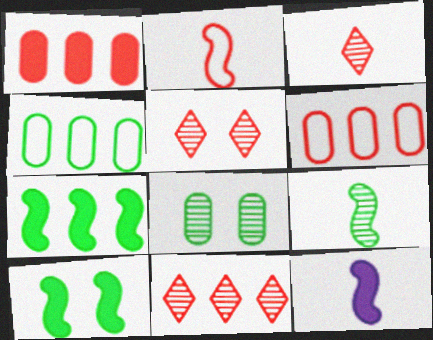[[1, 2, 5], 
[2, 9, 12], 
[3, 5, 11], 
[4, 5, 12]]